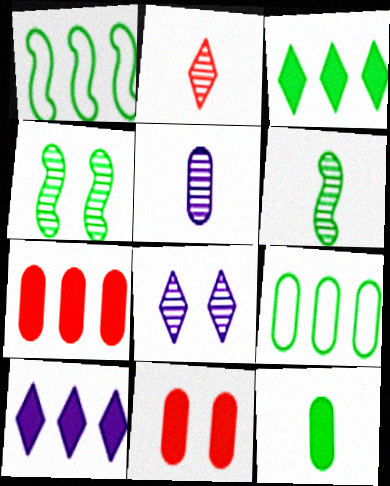[[2, 5, 6], 
[5, 9, 11]]